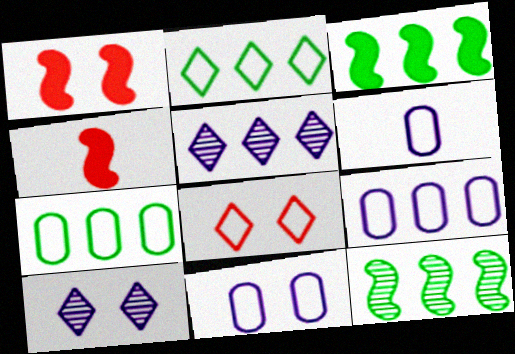[[4, 7, 10], 
[6, 9, 11]]